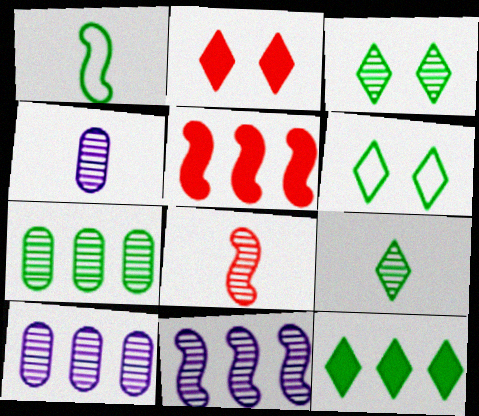[[1, 2, 10], 
[3, 8, 10], 
[4, 5, 6], 
[4, 8, 9], 
[6, 9, 12]]